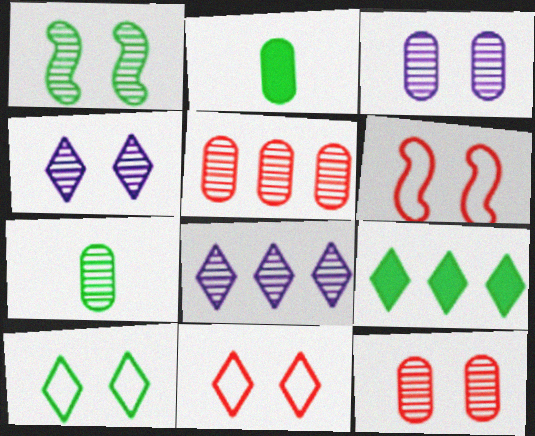[[1, 4, 12], 
[2, 6, 8], 
[3, 5, 7]]